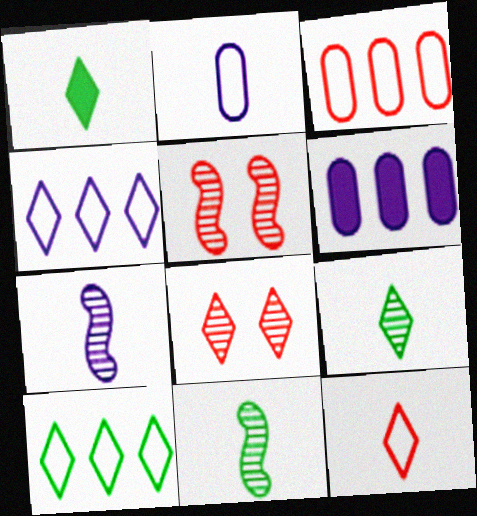[[1, 4, 8]]